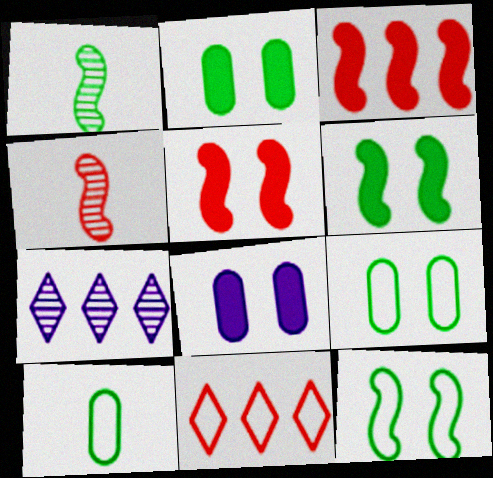[[1, 8, 11], 
[5, 7, 10]]